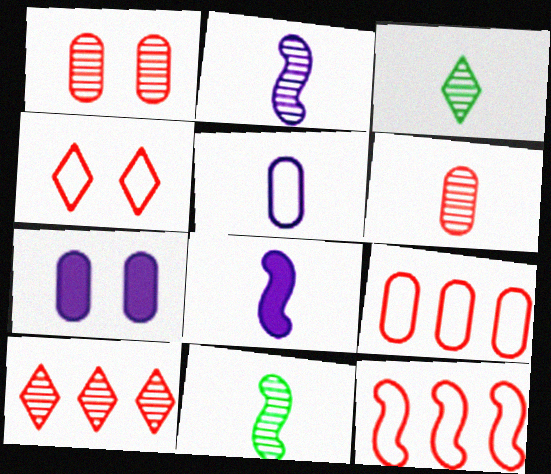[[2, 3, 6], 
[3, 7, 12]]